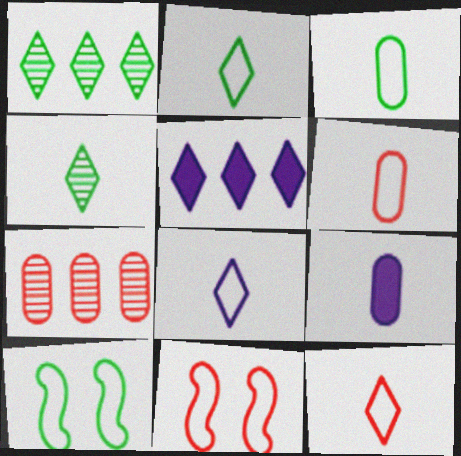[[1, 9, 11], 
[2, 8, 12]]